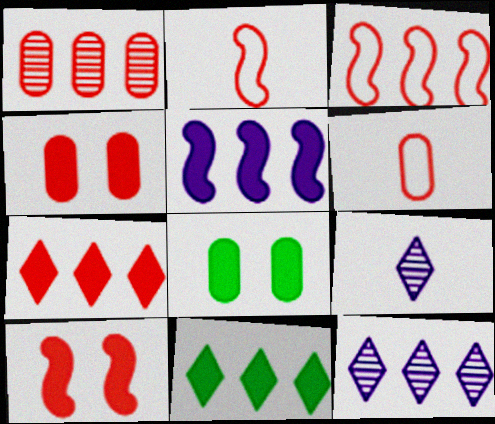[[1, 3, 7], 
[1, 4, 6], 
[2, 8, 12], 
[3, 8, 9]]